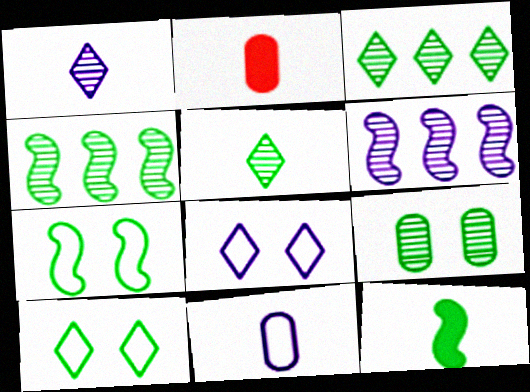[[2, 4, 8], 
[2, 6, 10], 
[4, 5, 9], 
[4, 7, 12]]